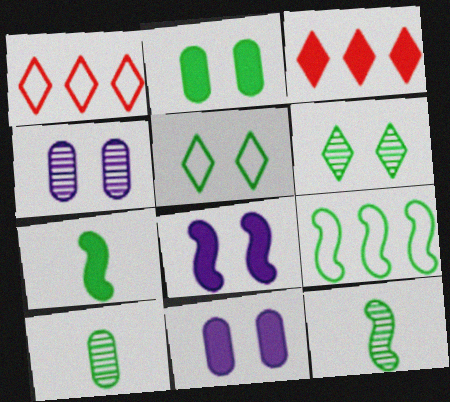[[1, 4, 7], 
[1, 8, 10], 
[1, 11, 12], 
[3, 7, 11]]